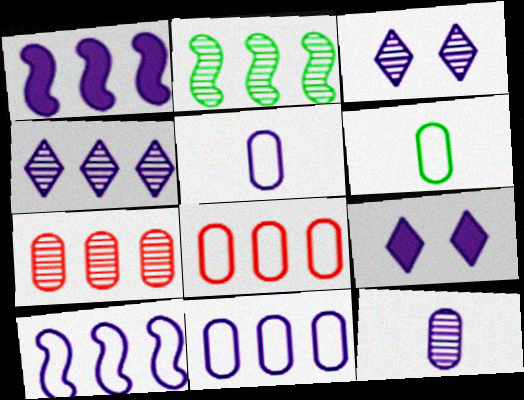[[1, 3, 5], 
[1, 4, 11], 
[2, 4, 7], 
[9, 10, 12]]